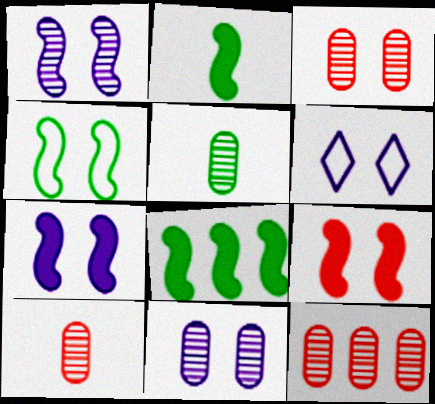[[1, 4, 9], 
[2, 6, 12], 
[3, 10, 12], 
[5, 11, 12], 
[6, 7, 11], 
[6, 8, 10]]